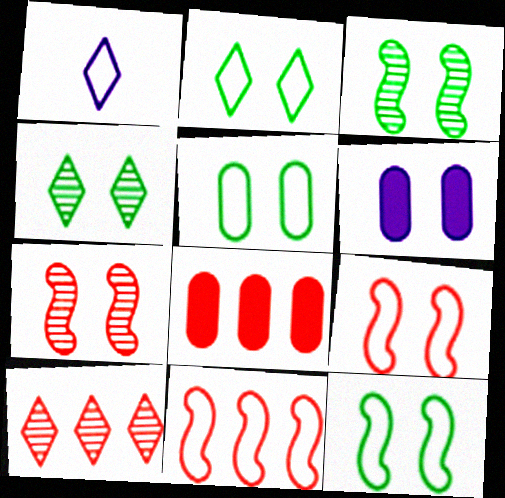[[1, 3, 8], 
[1, 5, 11], 
[2, 5, 12], 
[2, 6, 7], 
[4, 6, 9], 
[8, 10, 11]]